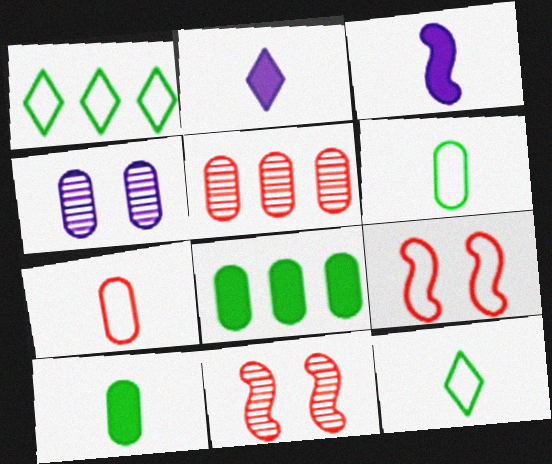[[4, 7, 8]]